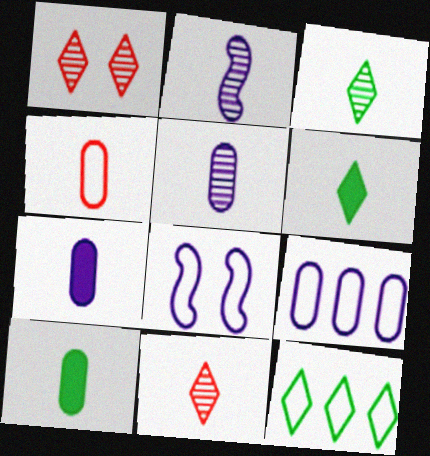[[2, 4, 6], 
[4, 5, 10], 
[4, 8, 12]]